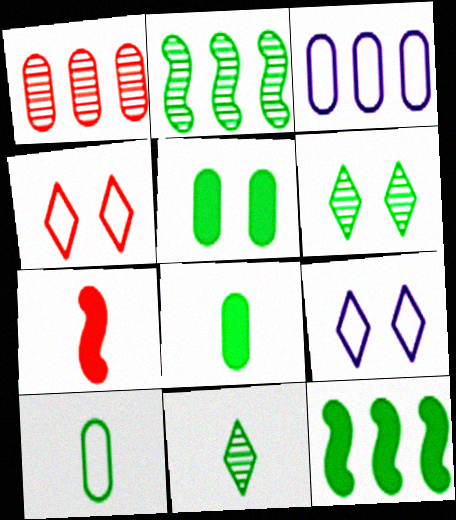[[1, 4, 7], 
[3, 6, 7], 
[6, 10, 12]]